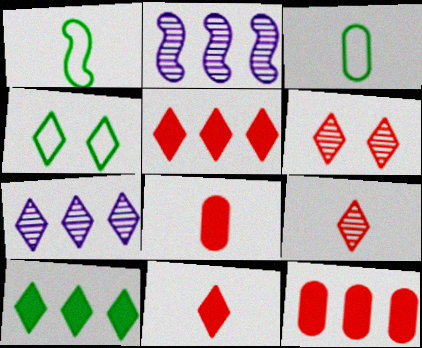[[2, 4, 8], 
[4, 7, 11]]